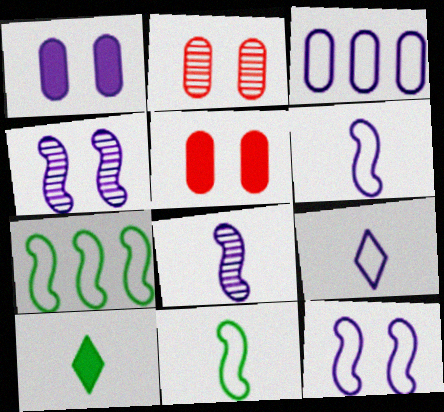[[3, 9, 12]]